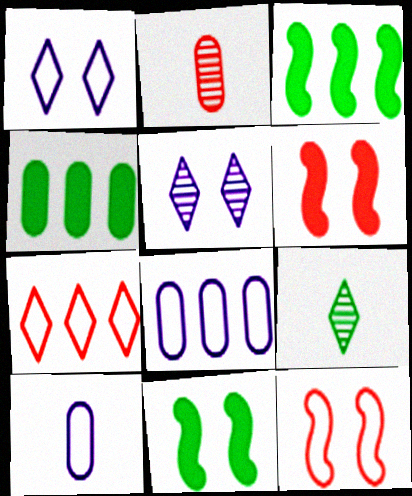[[1, 2, 3], 
[2, 6, 7], 
[6, 8, 9]]